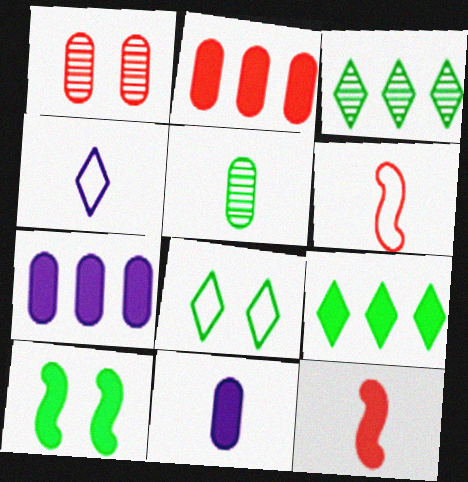[[4, 5, 12]]